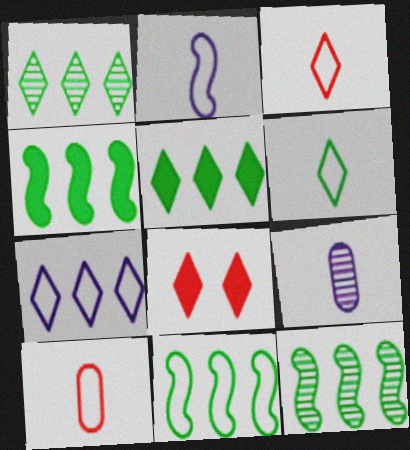[[2, 6, 10], 
[4, 11, 12], 
[8, 9, 11]]